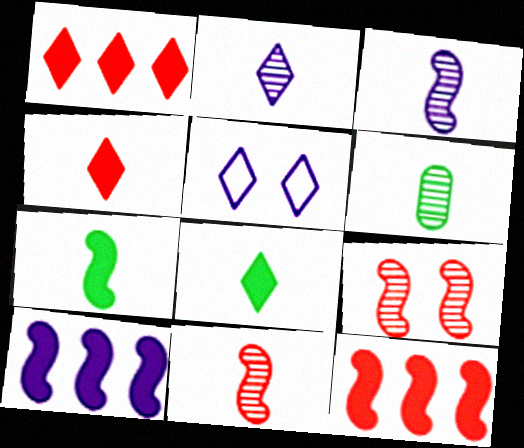[[2, 6, 11], 
[5, 6, 12]]